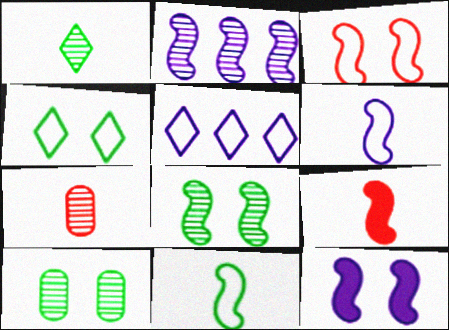[[2, 6, 12], 
[3, 8, 12], 
[5, 9, 10]]